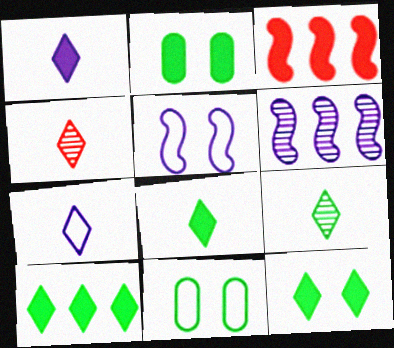[[1, 2, 3], 
[4, 7, 8], 
[8, 10, 12]]